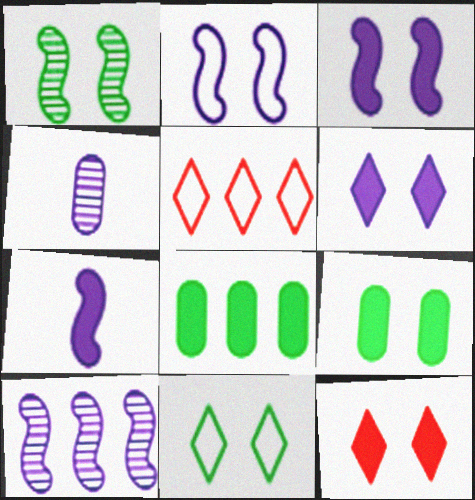[[1, 9, 11], 
[2, 7, 10], 
[3, 9, 12], 
[5, 8, 10], 
[7, 8, 12]]